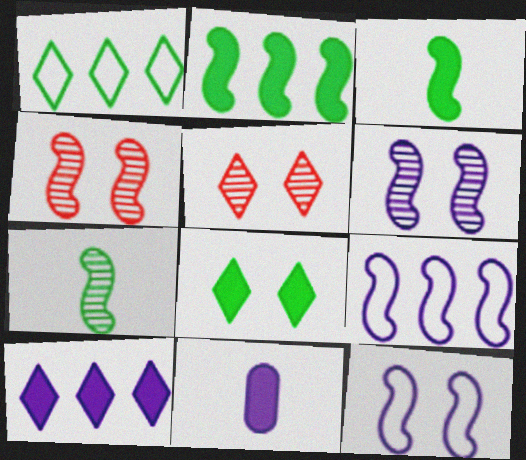[[1, 4, 11], 
[3, 4, 9]]